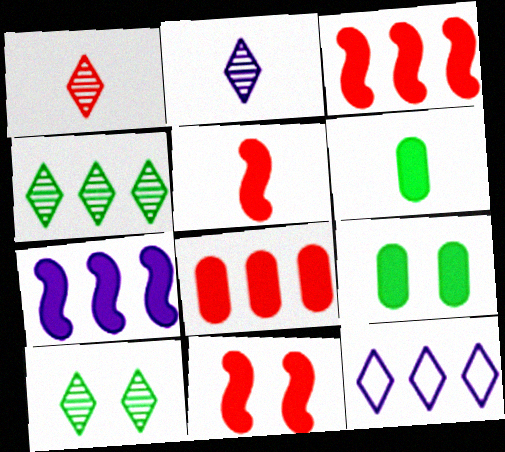[[3, 5, 11]]